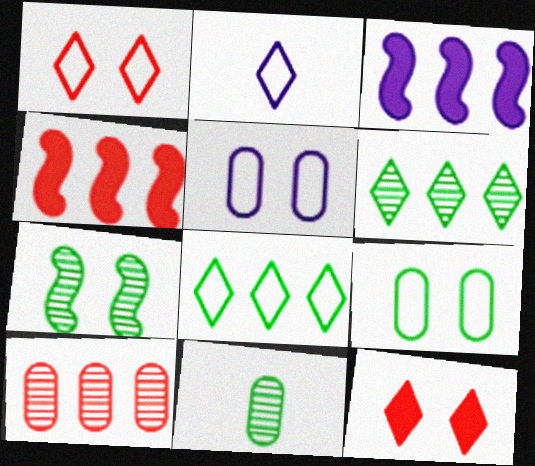[[1, 2, 8], 
[1, 3, 11], 
[2, 6, 12], 
[3, 8, 10], 
[5, 7, 12], 
[6, 7, 11]]